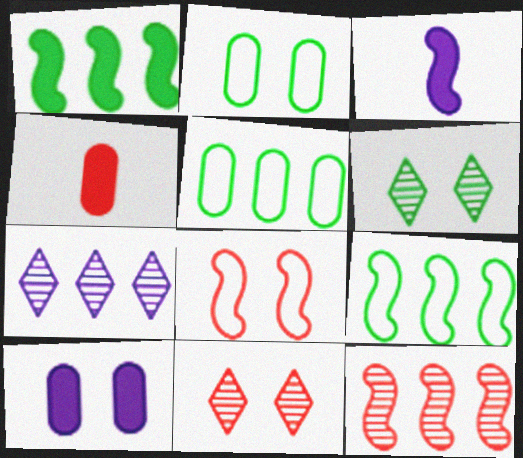[[3, 5, 11], 
[6, 8, 10]]